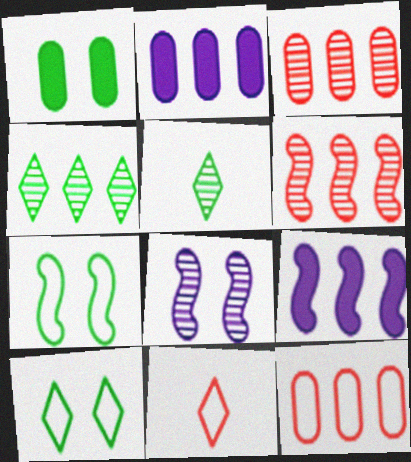[[3, 5, 8], 
[4, 9, 12]]